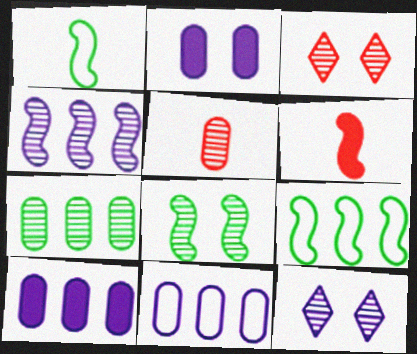[[1, 3, 10]]